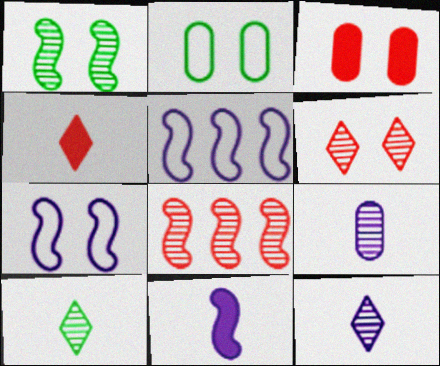[[3, 5, 10]]